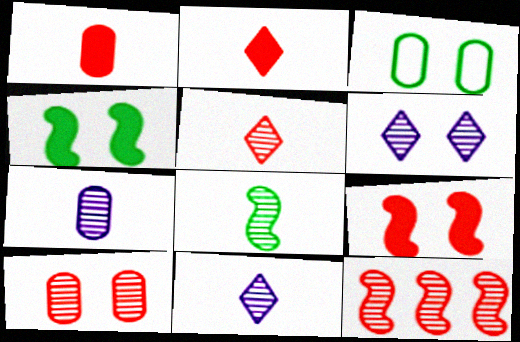[[3, 6, 9], 
[5, 7, 8], 
[5, 10, 12]]